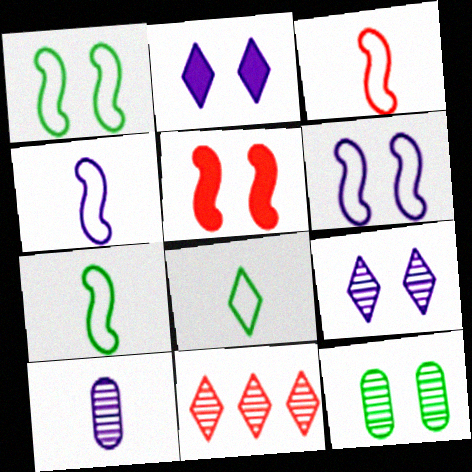[[2, 8, 11], 
[3, 4, 7]]